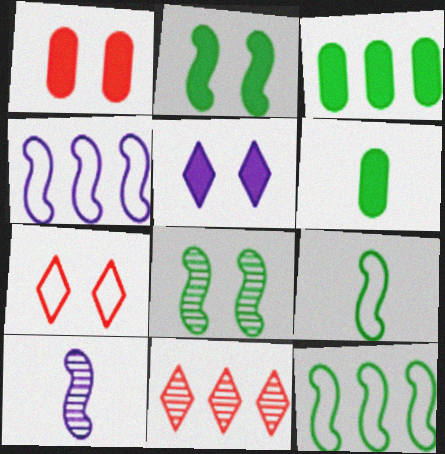[[1, 2, 5], 
[3, 4, 11], 
[3, 7, 10]]